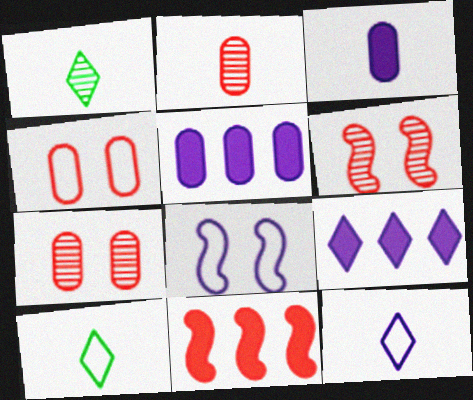[[5, 6, 10]]